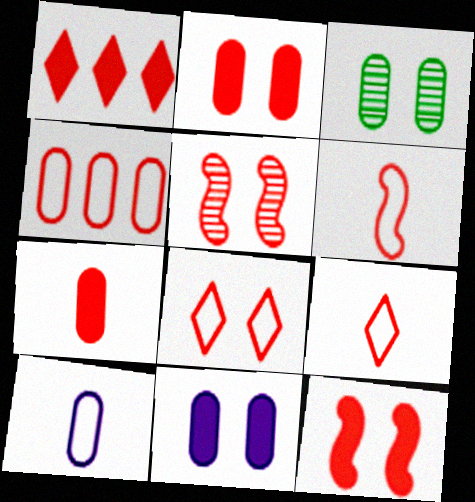[[1, 7, 12], 
[2, 5, 8], 
[4, 6, 8]]